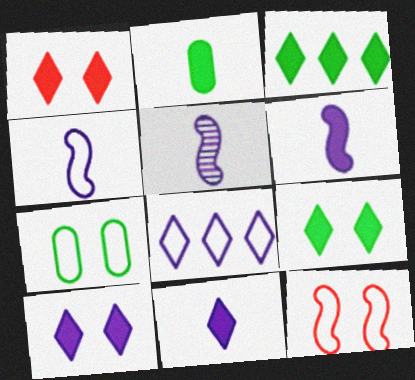[[1, 3, 11], 
[1, 9, 10], 
[4, 5, 6]]